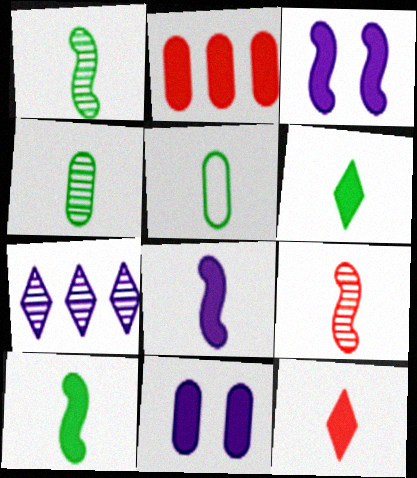[[1, 5, 6], 
[2, 3, 6]]